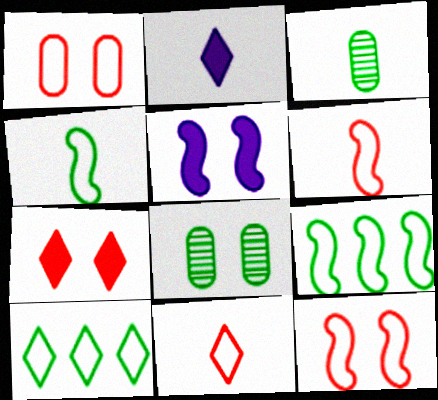[[2, 3, 6]]